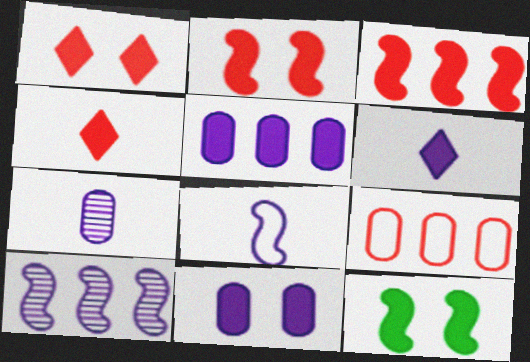[[1, 11, 12], 
[4, 5, 12], 
[6, 7, 8]]